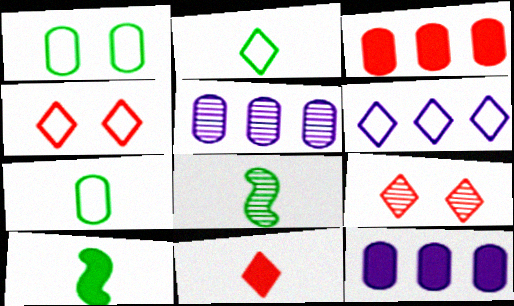[[2, 4, 6], 
[4, 5, 10], 
[4, 8, 12], 
[5, 8, 9]]